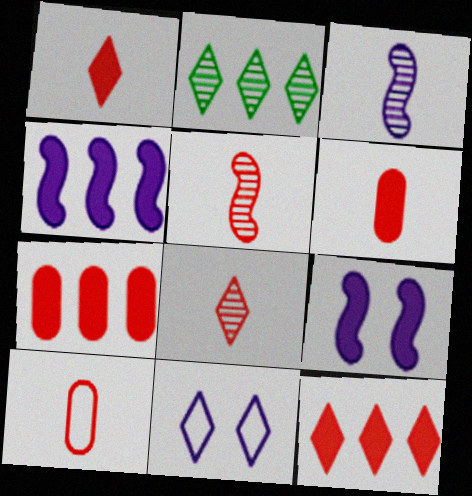[[1, 2, 11], 
[1, 5, 10], 
[2, 9, 10]]